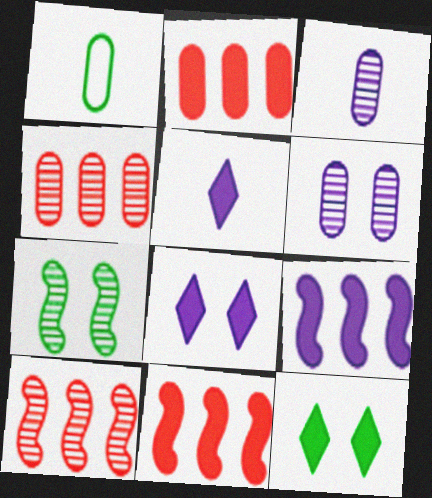[[1, 2, 6], 
[1, 8, 10]]